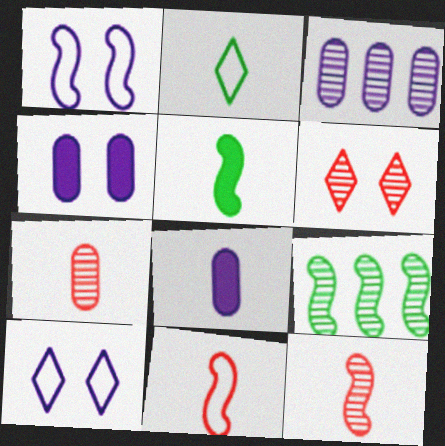[[2, 8, 12]]